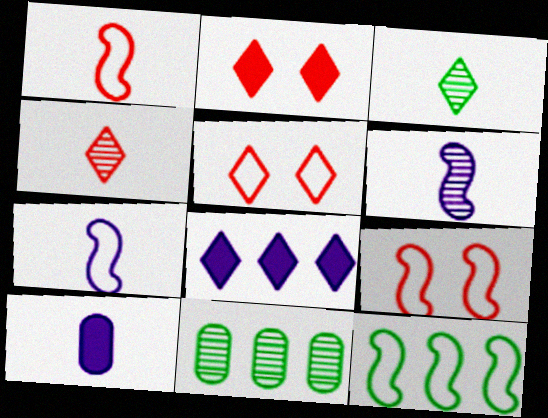[[1, 3, 10], 
[2, 7, 11], 
[3, 5, 8], 
[7, 9, 12]]